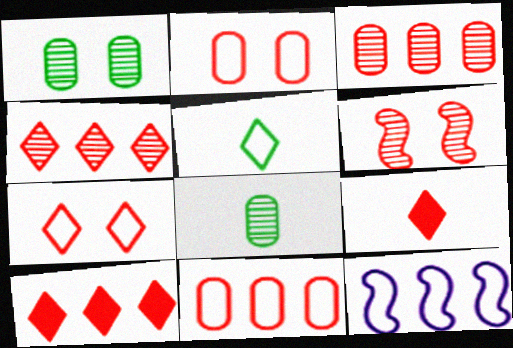[[1, 9, 12], 
[2, 5, 12], 
[4, 7, 9], 
[6, 9, 11]]